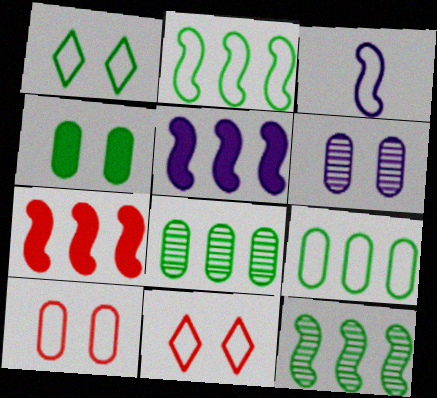[[3, 9, 11], 
[4, 6, 10]]